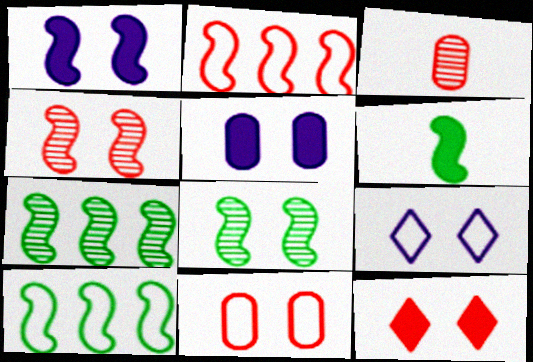[[2, 3, 12], 
[4, 11, 12], 
[6, 8, 10]]